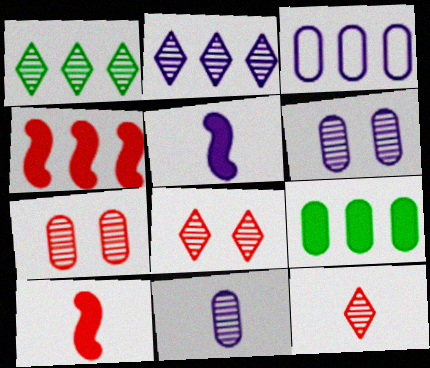[[1, 3, 4]]